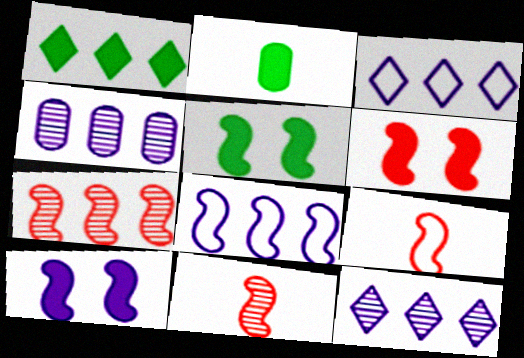[[1, 2, 5], 
[5, 6, 10], 
[5, 8, 11], 
[6, 7, 9]]